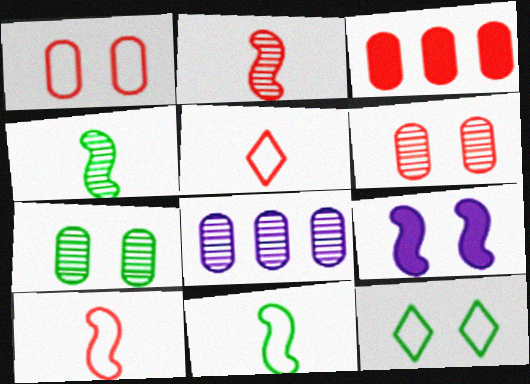[[6, 9, 12]]